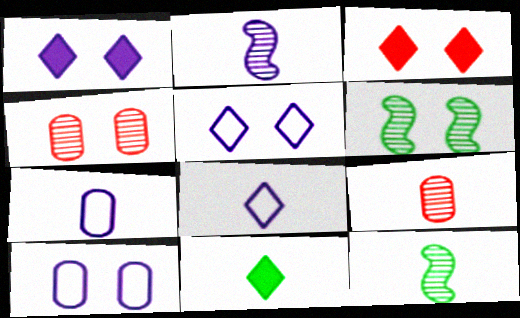[[3, 6, 10]]